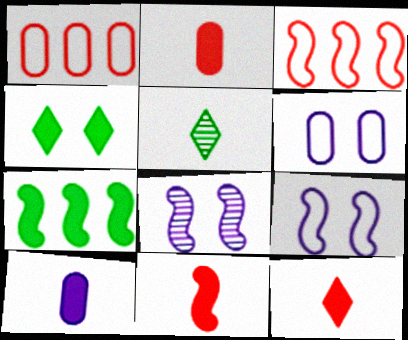[[2, 11, 12]]